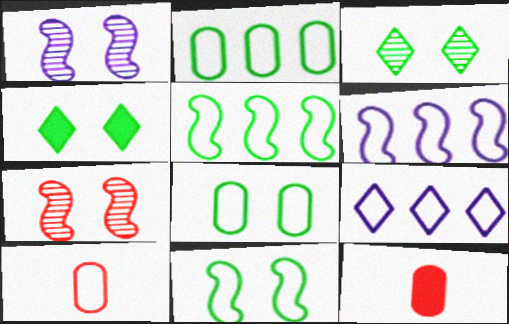[[3, 6, 12], 
[9, 10, 11]]